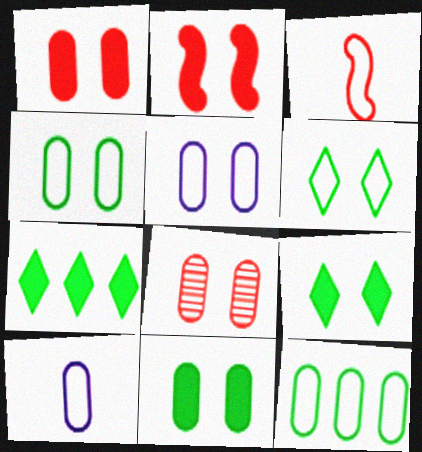[[5, 8, 11]]